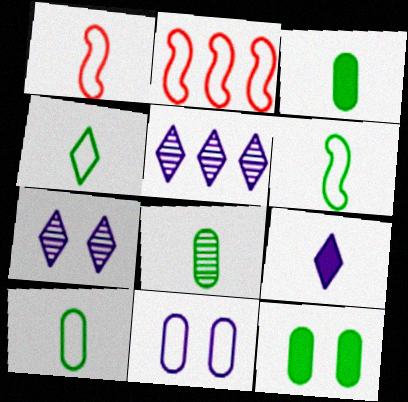[[1, 5, 12], 
[1, 8, 9], 
[2, 3, 7], 
[2, 4, 11], 
[3, 8, 10], 
[4, 6, 10]]